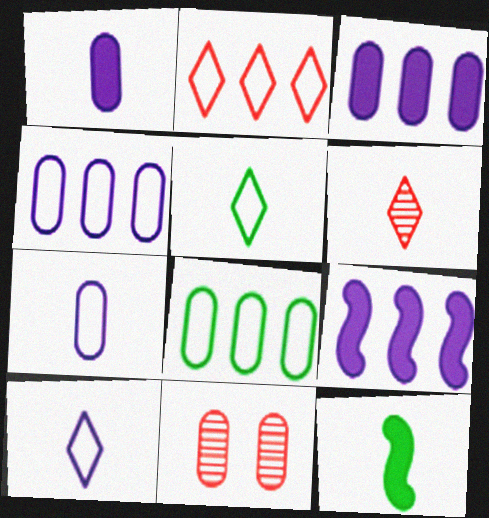[[1, 8, 11], 
[5, 9, 11], 
[6, 7, 12]]